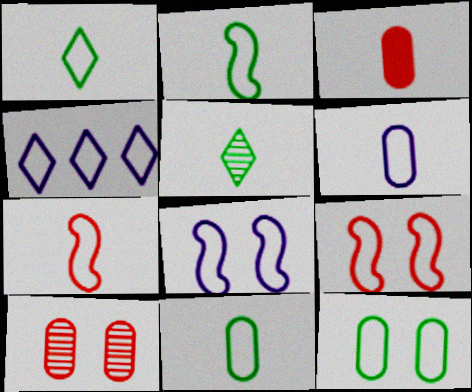[[1, 2, 11], 
[1, 6, 7], 
[4, 6, 8], 
[4, 7, 12], 
[4, 9, 11]]